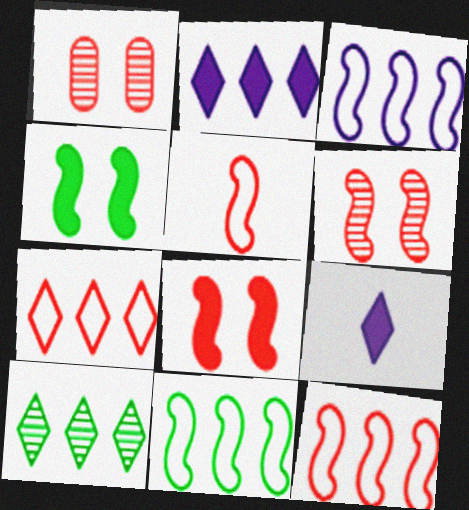[[1, 9, 11], 
[2, 7, 10], 
[3, 11, 12]]